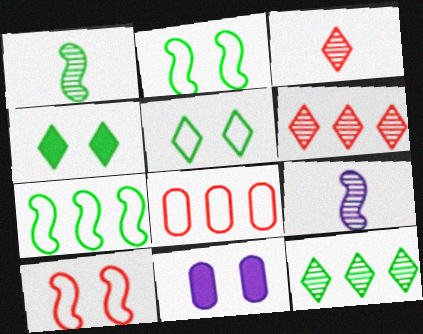[[3, 7, 11], 
[4, 8, 9]]